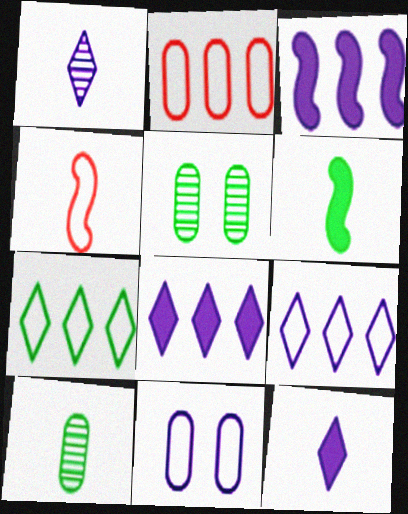[[1, 3, 11], 
[4, 5, 8], 
[4, 7, 11], 
[4, 10, 12], 
[5, 6, 7]]